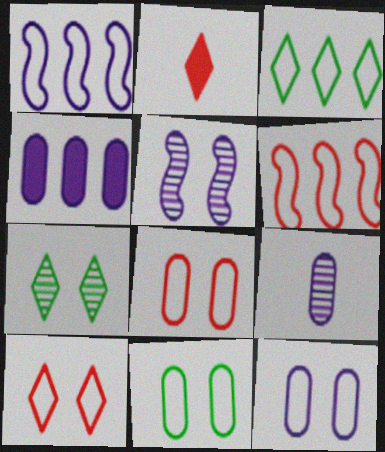[[4, 9, 12], 
[8, 11, 12]]